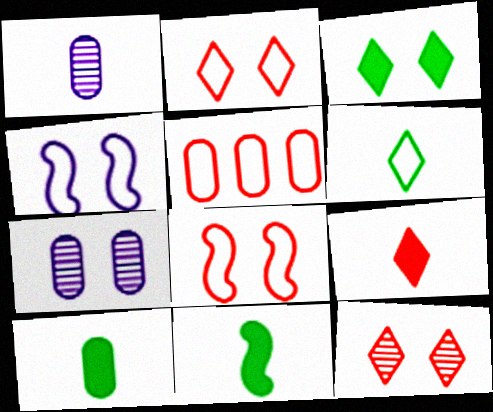[[3, 7, 8], 
[4, 5, 6], 
[5, 7, 10]]